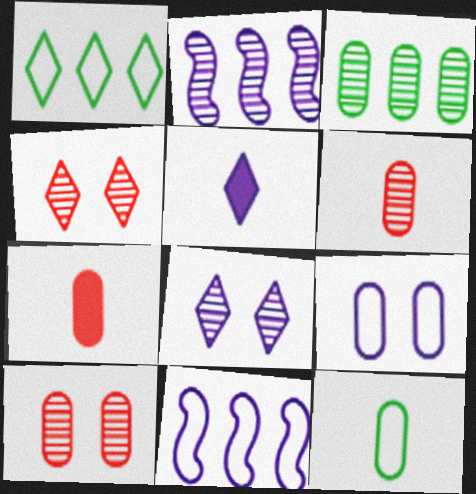[[1, 4, 5], 
[2, 5, 9], 
[3, 7, 9]]